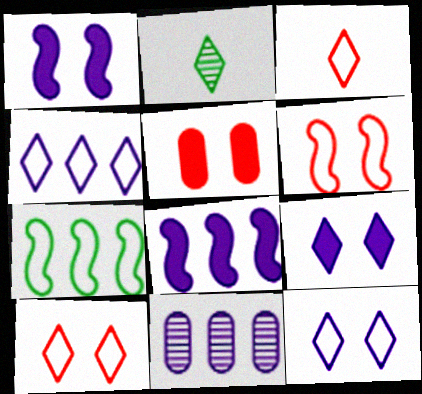[[4, 8, 11]]